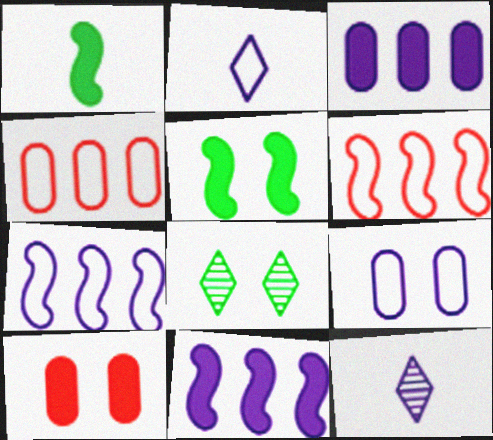[[2, 7, 9], 
[4, 5, 12], 
[9, 11, 12]]